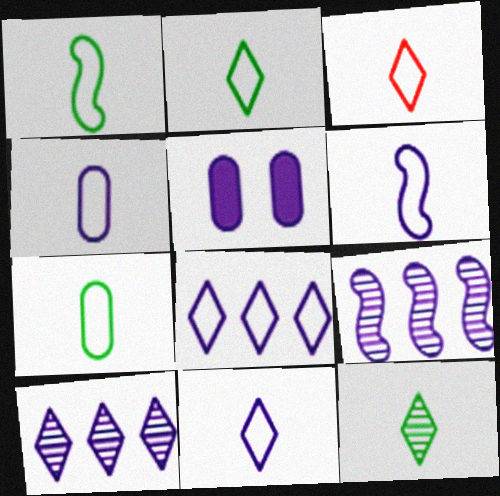[[1, 2, 7], 
[1, 3, 4], 
[2, 3, 11], 
[3, 6, 7], 
[4, 6, 11], 
[5, 6, 10], 
[5, 9, 11]]